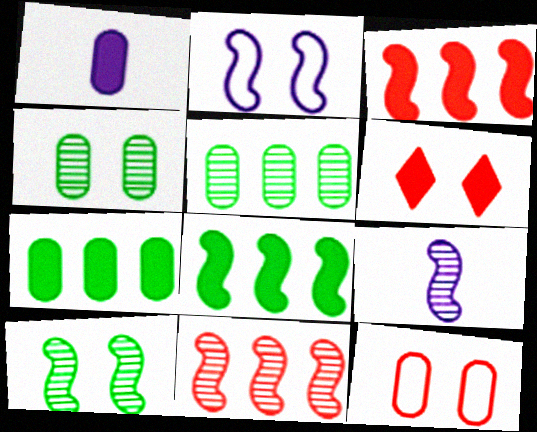[[1, 5, 12], 
[1, 6, 8], 
[2, 4, 6], 
[9, 10, 11]]